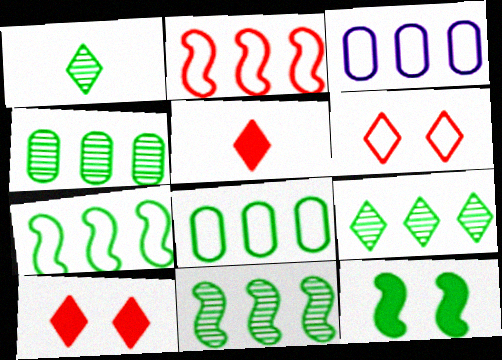[[1, 8, 12], 
[4, 9, 11]]